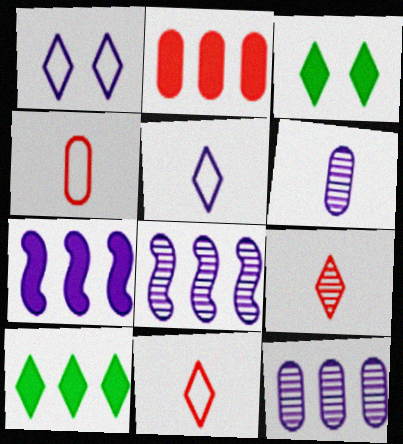[[1, 6, 7], 
[1, 9, 10], 
[2, 7, 10], 
[3, 4, 8]]